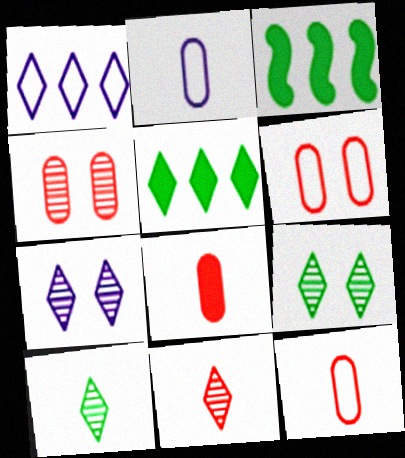[[3, 7, 12]]